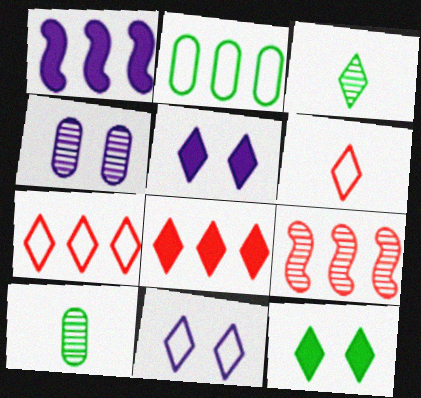[[3, 4, 9], 
[3, 5, 7], 
[3, 8, 11]]